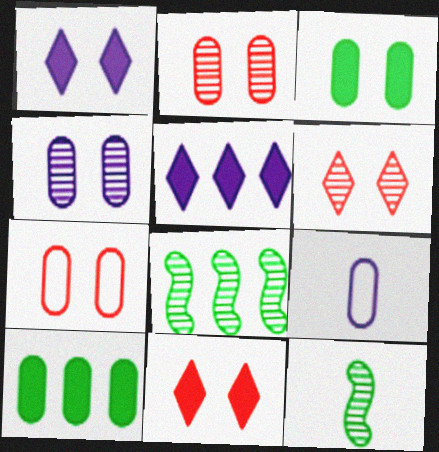[[2, 9, 10], 
[3, 4, 7], 
[5, 7, 12], 
[8, 9, 11]]